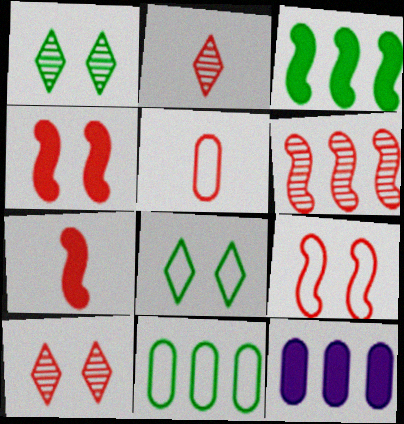[[2, 5, 7], 
[6, 7, 9]]